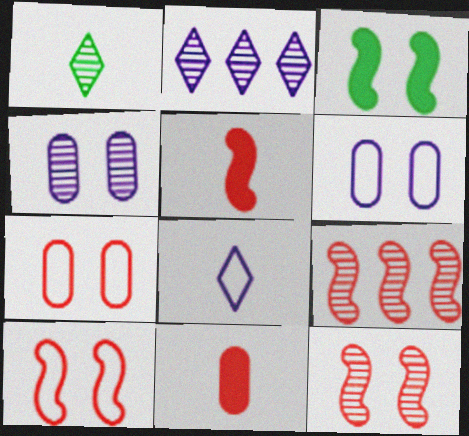[[1, 4, 9], 
[5, 9, 10]]